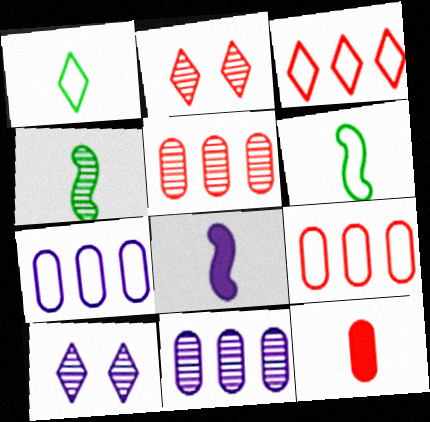[[2, 4, 11], 
[4, 5, 10], 
[7, 8, 10]]